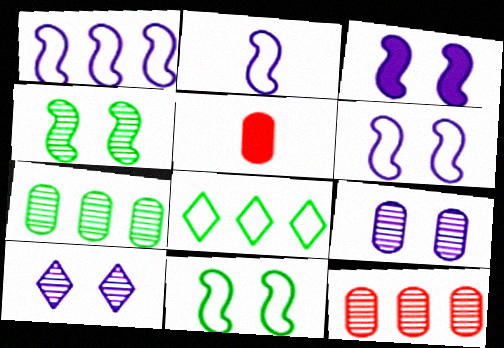[[1, 2, 6]]